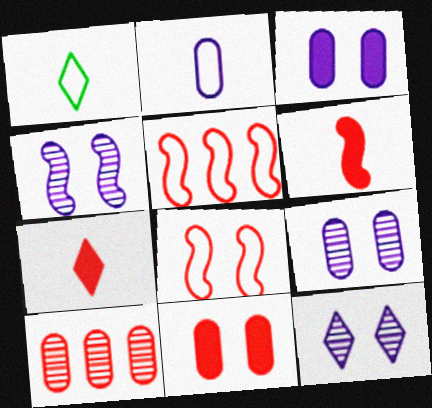[[4, 9, 12], 
[7, 8, 10]]